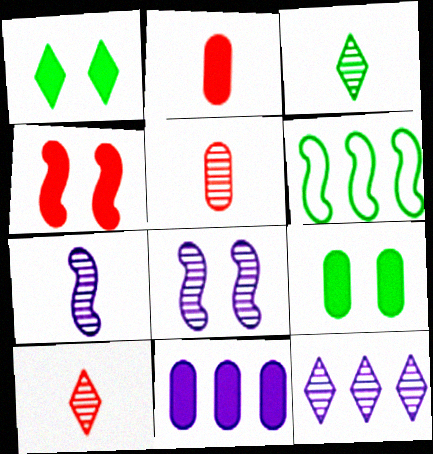[[2, 9, 11], 
[3, 5, 7], 
[3, 6, 9], 
[4, 6, 7]]